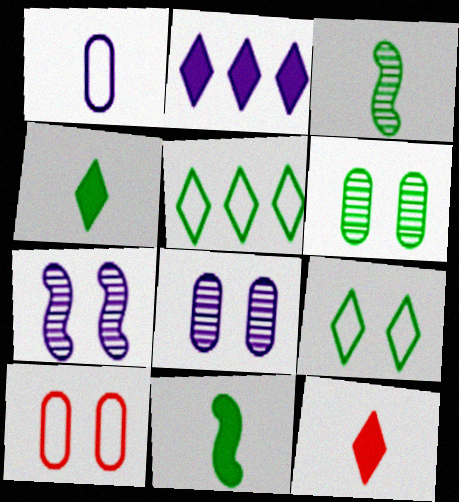[[1, 2, 7], 
[1, 3, 12], 
[2, 3, 10], 
[5, 6, 11]]